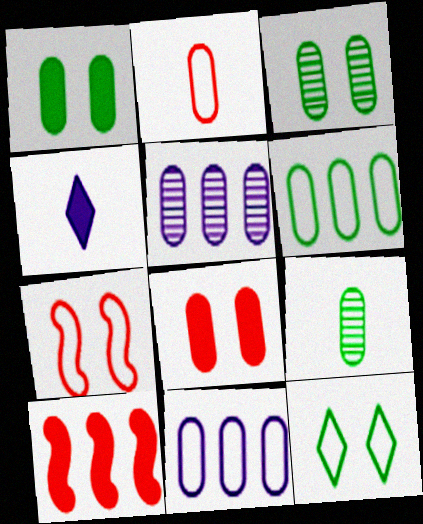[[1, 2, 5], 
[1, 4, 10], 
[1, 6, 9], 
[8, 9, 11]]